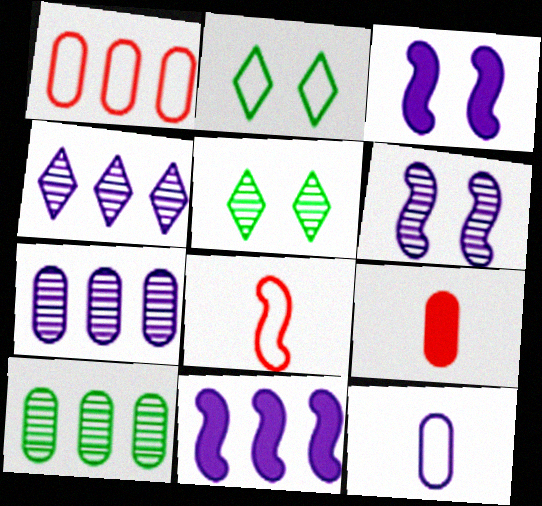[[3, 4, 12]]